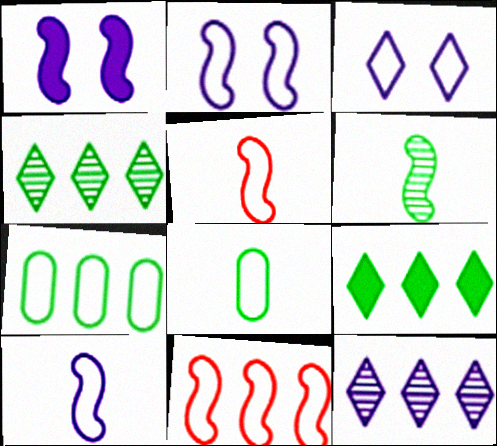[[1, 6, 11], 
[3, 5, 7], 
[3, 8, 11]]